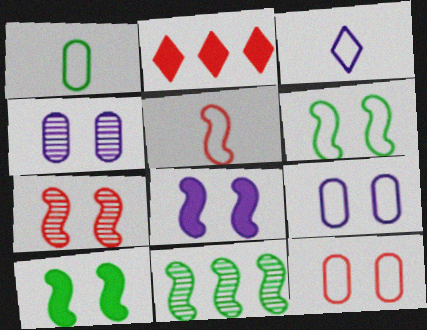[[1, 3, 5], 
[5, 8, 11], 
[6, 7, 8]]